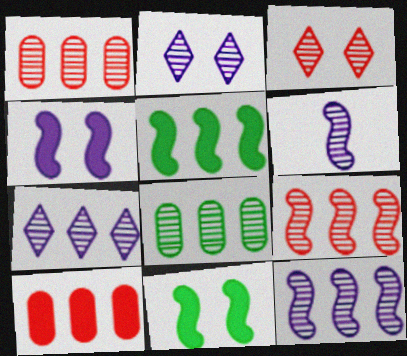[[3, 6, 8], 
[7, 8, 9]]